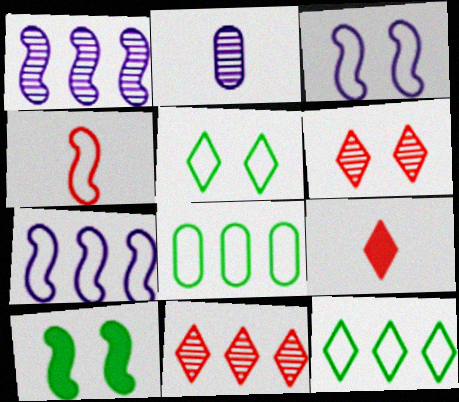[[1, 4, 10]]